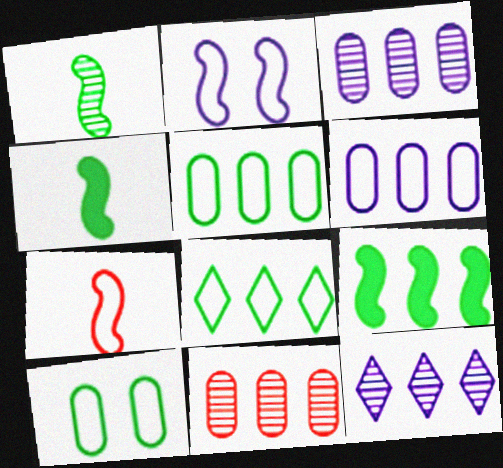[]